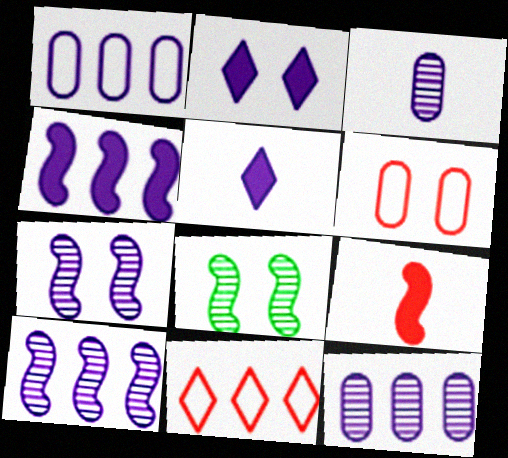[[1, 5, 7], 
[2, 6, 8]]